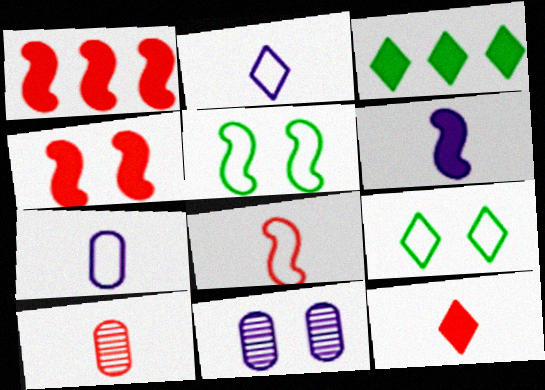[[3, 8, 11], 
[4, 9, 11], 
[8, 10, 12]]